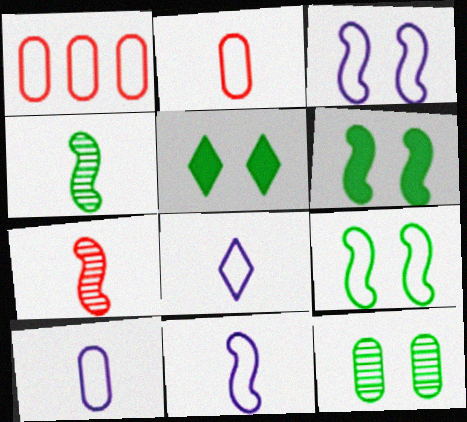[[1, 8, 9], 
[5, 9, 12], 
[8, 10, 11]]